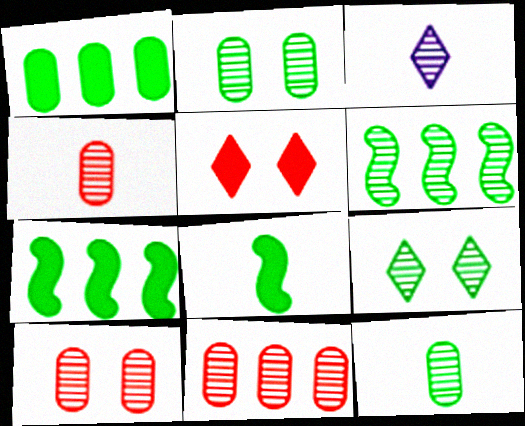[[3, 6, 10], 
[4, 10, 11], 
[6, 9, 12]]